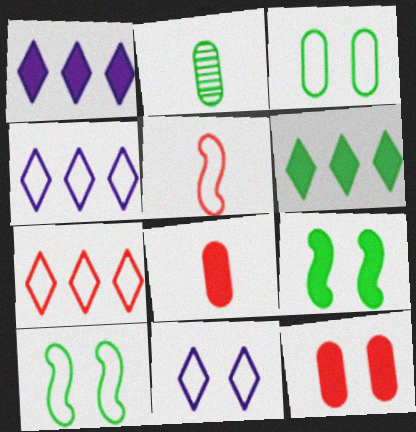[[1, 8, 9], 
[2, 6, 10], 
[3, 4, 5]]